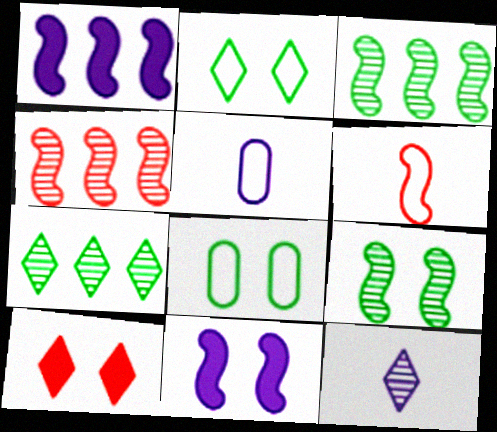[[1, 6, 9], 
[3, 5, 10], 
[3, 6, 11]]